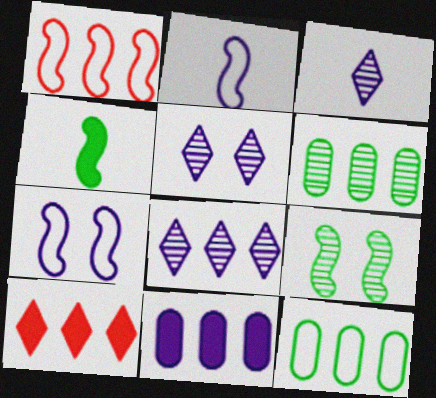[[2, 5, 11], 
[3, 5, 8], 
[3, 7, 11]]